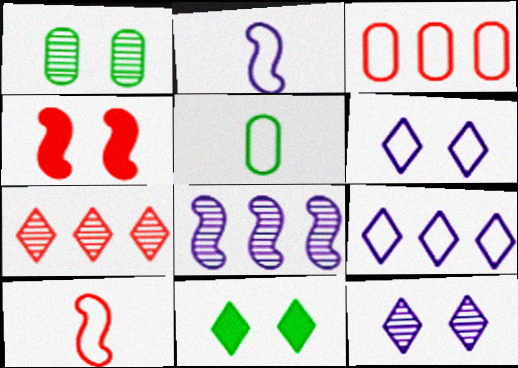[[1, 4, 6]]